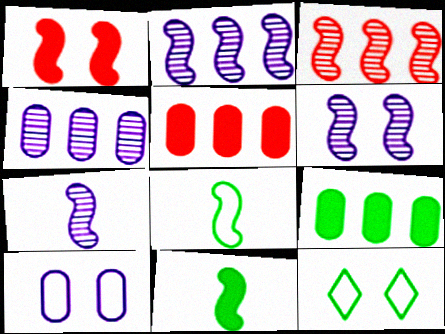[[1, 2, 8], 
[2, 6, 7], 
[5, 7, 12]]